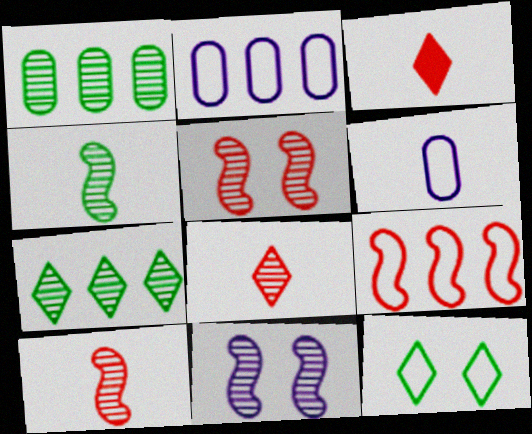[[1, 8, 11], 
[3, 4, 6], 
[6, 9, 12]]